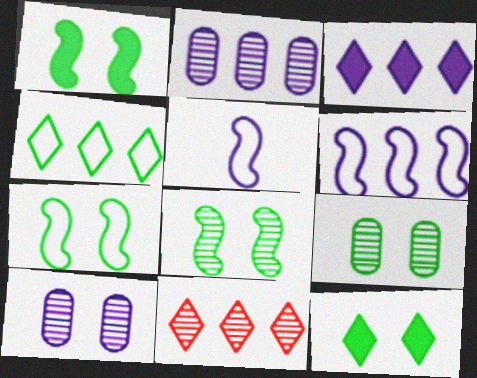[[1, 7, 8], 
[2, 3, 6], 
[3, 4, 11], 
[3, 5, 10], 
[7, 9, 12]]